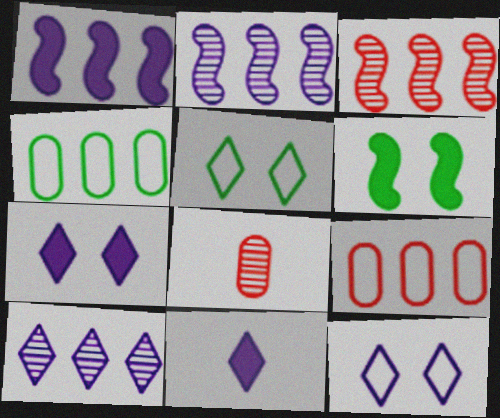[[1, 5, 8], 
[10, 11, 12]]